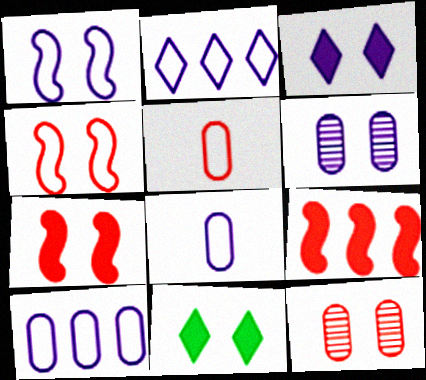[[1, 2, 8], 
[1, 3, 6], 
[1, 11, 12], 
[4, 6, 11]]